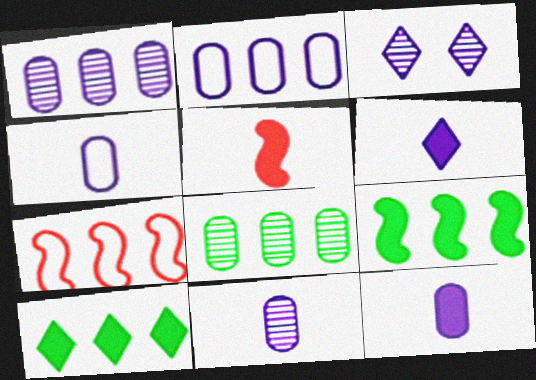[[1, 7, 10], 
[4, 11, 12]]